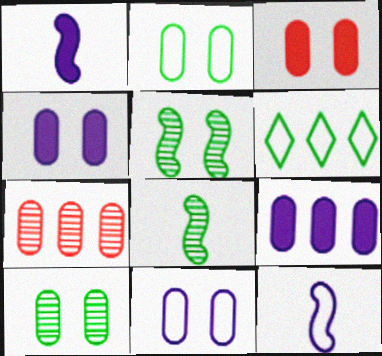[[3, 10, 11]]